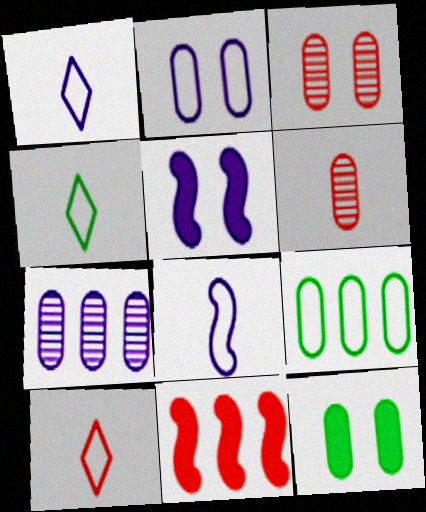[[1, 4, 10], 
[1, 5, 7], 
[2, 3, 12], 
[3, 10, 11]]